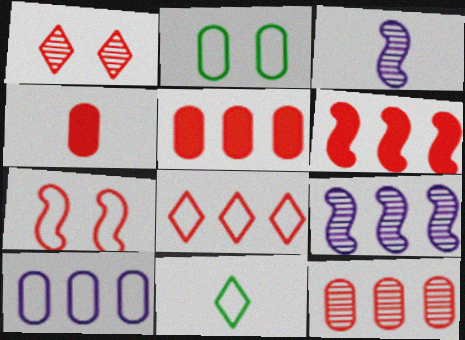[[3, 4, 11], 
[6, 8, 12], 
[7, 10, 11]]